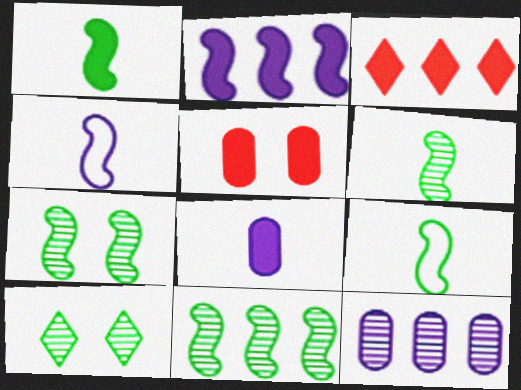[[1, 6, 9], 
[6, 7, 11]]